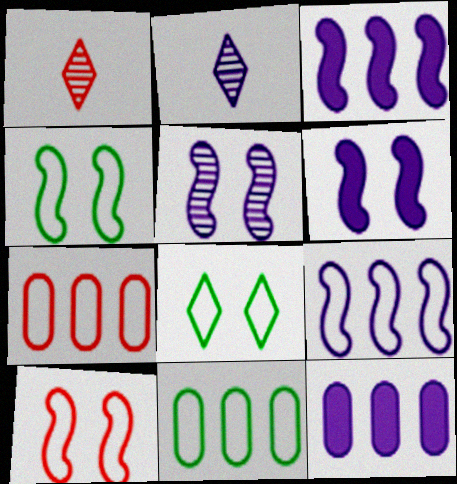[[1, 4, 12], 
[1, 6, 11]]